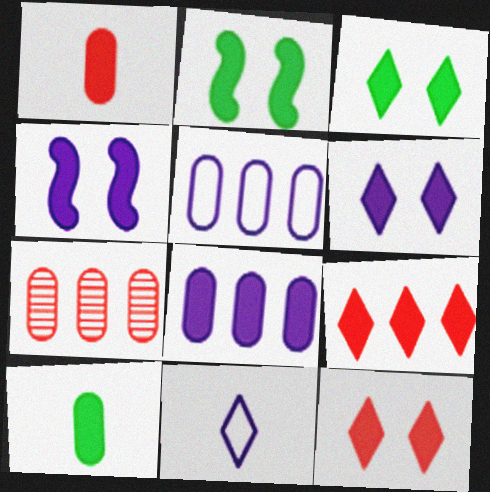[[2, 7, 11], 
[3, 6, 12], 
[4, 9, 10]]